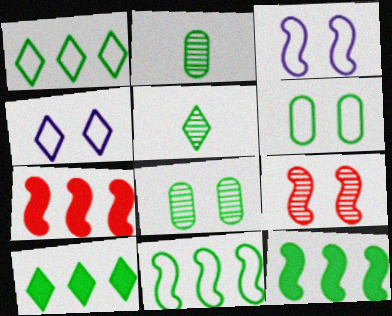[[2, 4, 7], 
[5, 6, 12]]